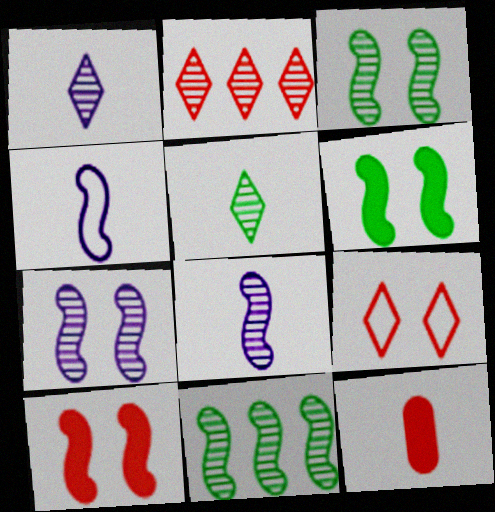[[4, 5, 12], 
[4, 10, 11]]